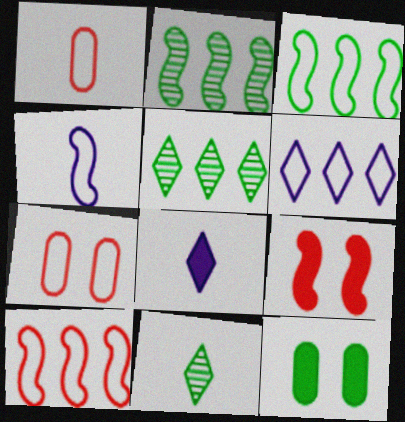[[2, 4, 9], 
[2, 7, 8], 
[3, 11, 12]]